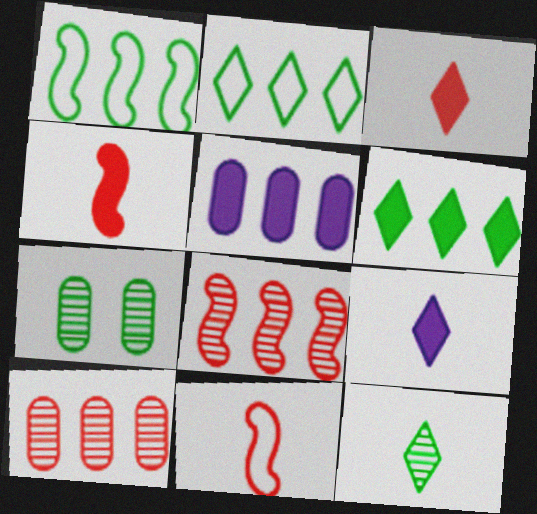[[2, 5, 8]]